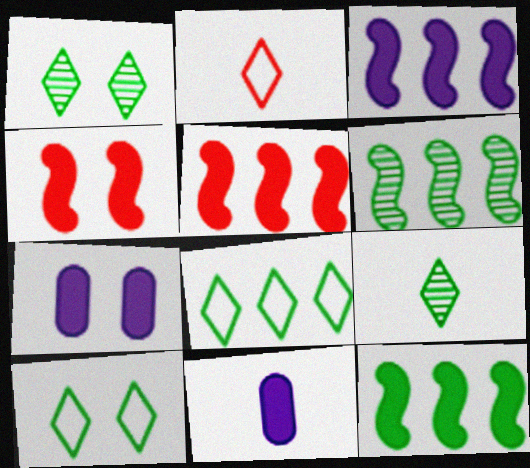[[2, 6, 7], 
[3, 5, 12]]